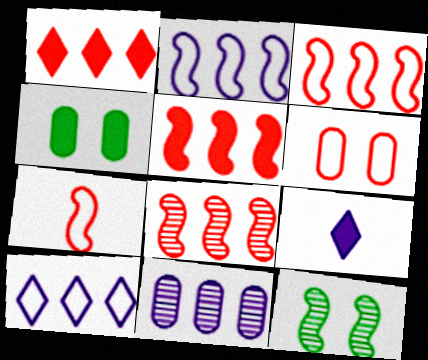[[3, 5, 8], 
[4, 5, 9]]